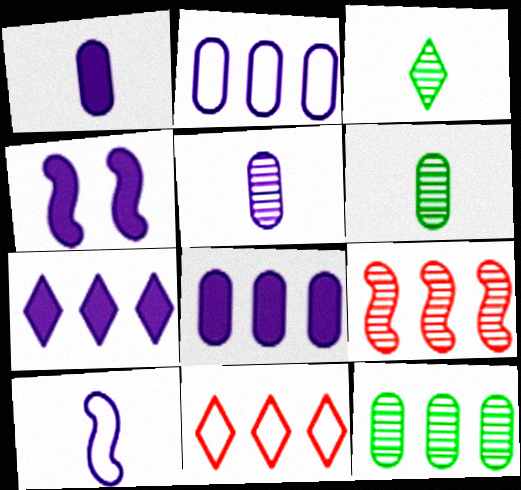[[1, 4, 7], 
[4, 6, 11]]